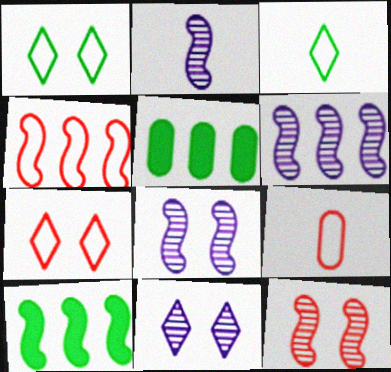[[2, 5, 7], 
[2, 6, 8], 
[4, 6, 10], 
[4, 7, 9], 
[9, 10, 11]]